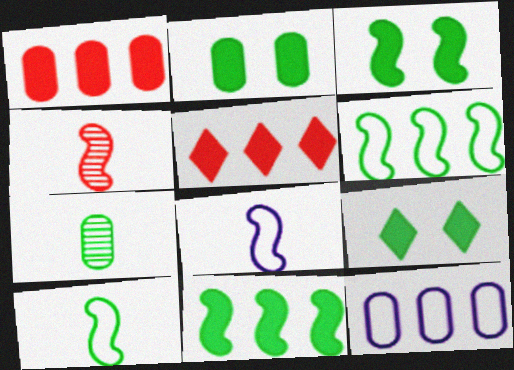[[2, 3, 9], 
[4, 9, 12], 
[6, 7, 9]]